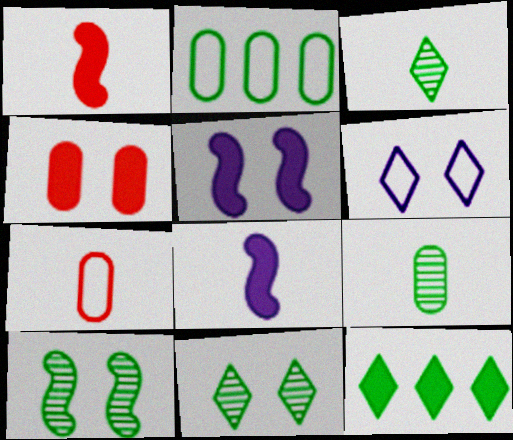[[3, 7, 8], 
[4, 6, 10], 
[4, 8, 12]]